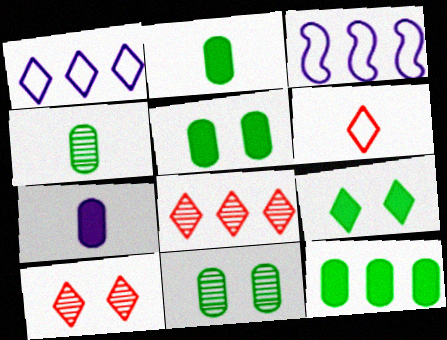[[2, 3, 10], 
[2, 5, 12], 
[3, 8, 12]]